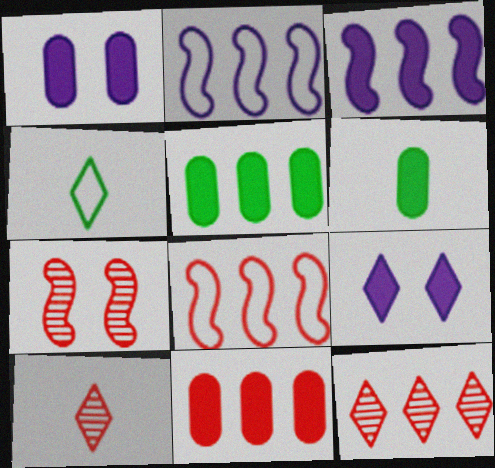[[1, 6, 11], 
[2, 5, 12], 
[4, 9, 12], 
[8, 11, 12]]